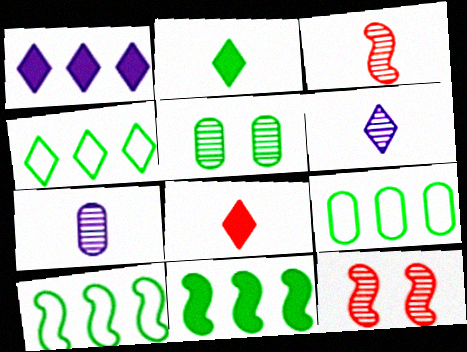[[2, 5, 10], 
[4, 9, 10]]